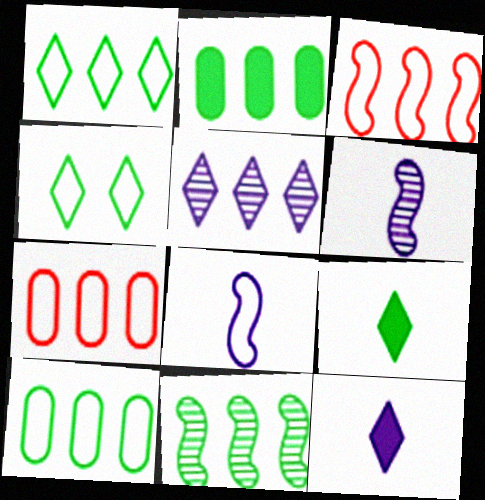[[1, 2, 11], 
[2, 3, 5], 
[4, 7, 8]]